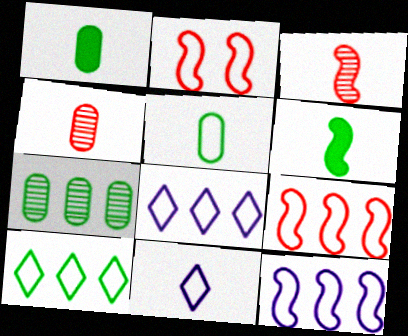[[1, 3, 11], 
[2, 5, 8], 
[4, 6, 11]]